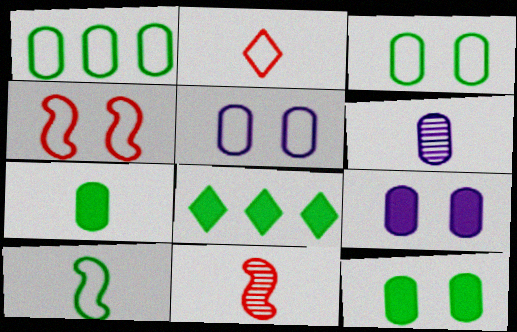[[4, 6, 8], 
[5, 8, 11]]